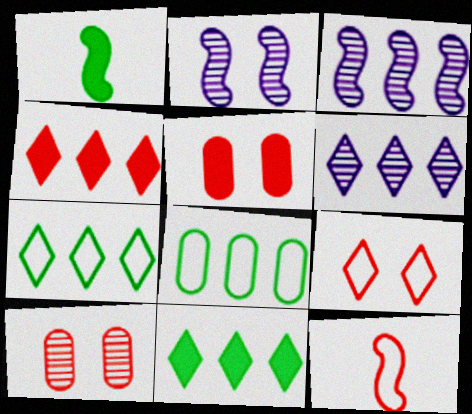[[3, 4, 8], 
[4, 6, 7], 
[4, 10, 12]]